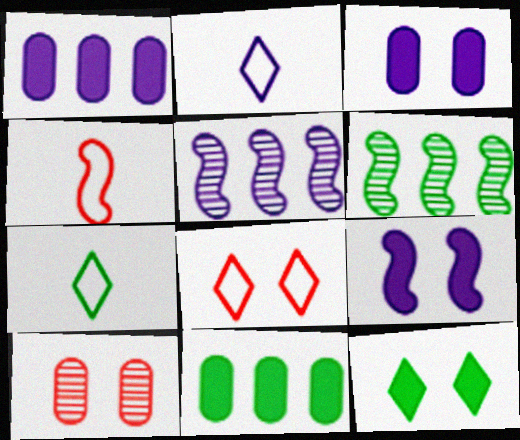[[2, 3, 5], 
[4, 6, 9]]